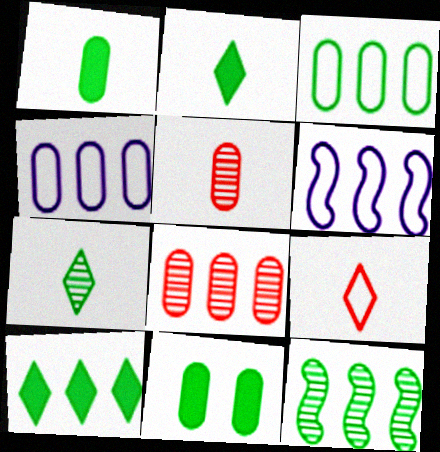[[3, 10, 12], 
[4, 5, 11], 
[6, 8, 10]]